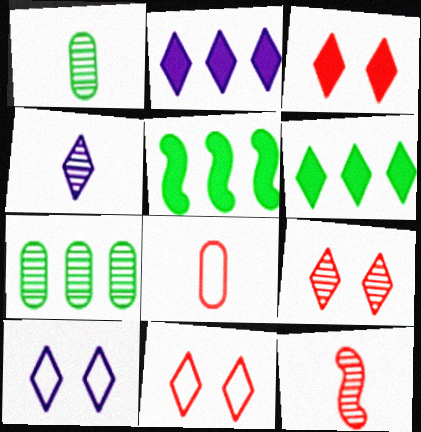[[1, 4, 12], 
[2, 4, 10], 
[3, 9, 11], 
[4, 6, 11]]